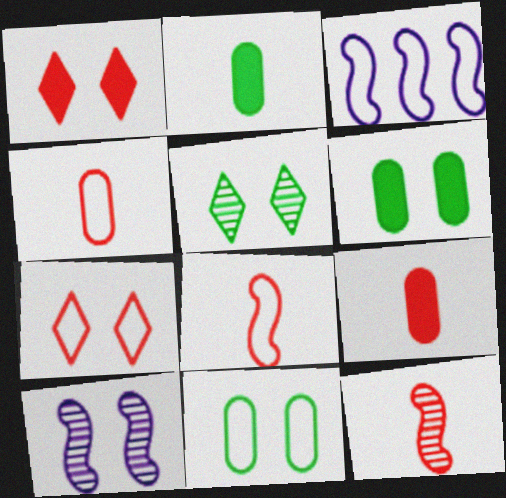[[1, 10, 11], 
[3, 5, 9], 
[6, 7, 10]]